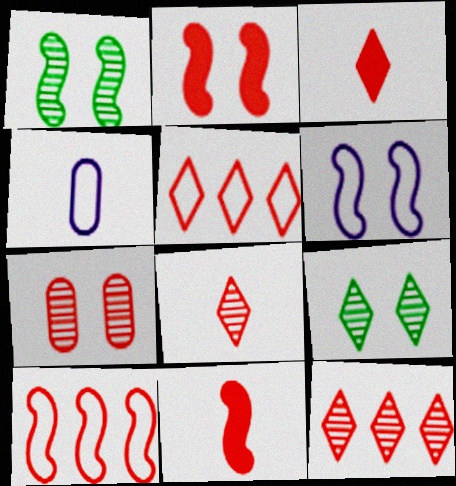[[1, 2, 6], 
[3, 7, 10], 
[5, 7, 11]]